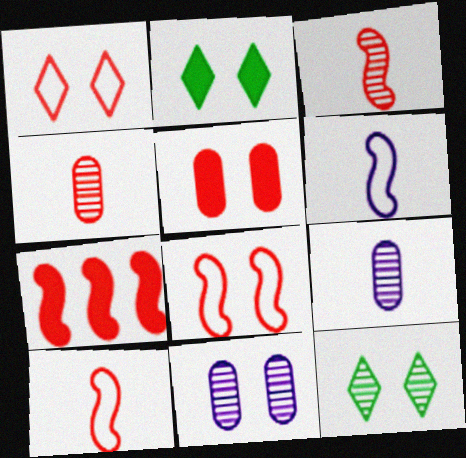[[1, 4, 7], 
[2, 8, 11], 
[3, 7, 8]]